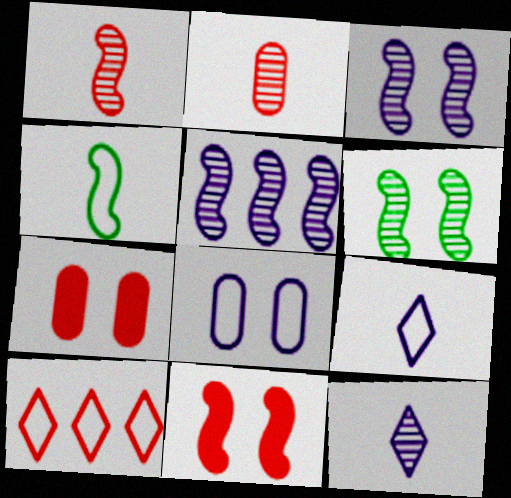[[1, 5, 6], 
[1, 7, 10], 
[2, 10, 11], 
[4, 5, 11], 
[4, 8, 10]]